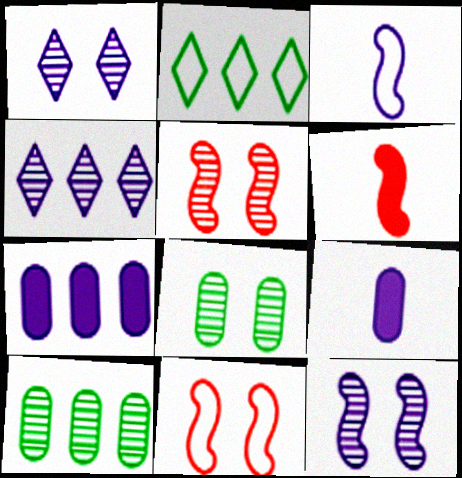[[1, 3, 7], 
[1, 5, 8], 
[2, 5, 9]]